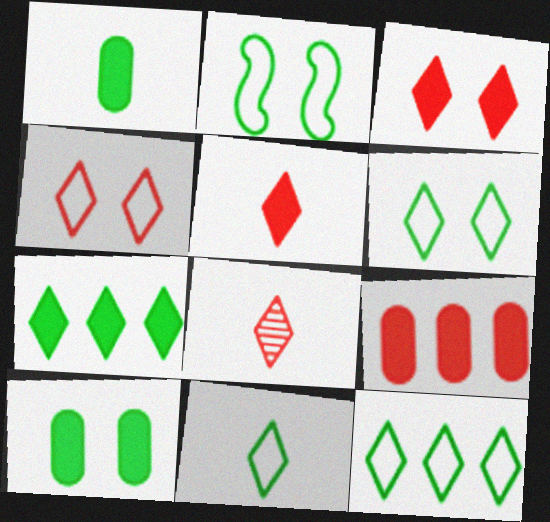[[6, 11, 12]]